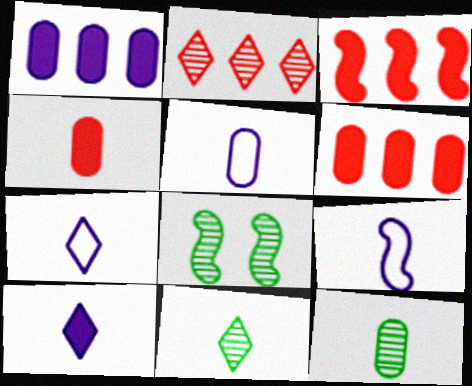[[3, 8, 9], 
[4, 5, 12], 
[4, 9, 11], 
[5, 7, 9], 
[6, 7, 8]]